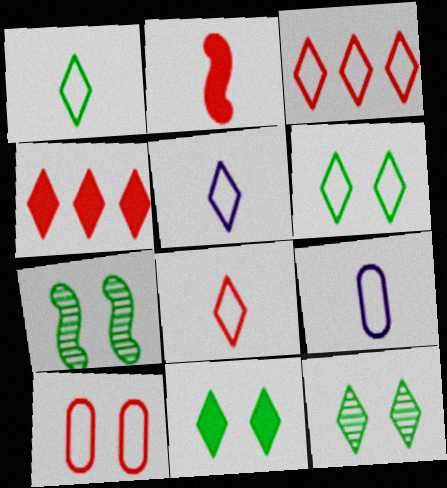[[1, 5, 8], 
[3, 5, 6], 
[4, 5, 12], 
[4, 7, 9], 
[6, 11, 12]]